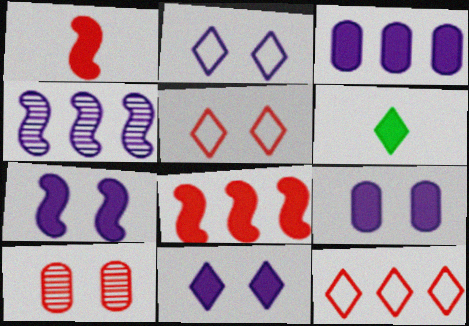[[1, 10, 12], 
[6, 8, 9], 
[7, 9, 11]]